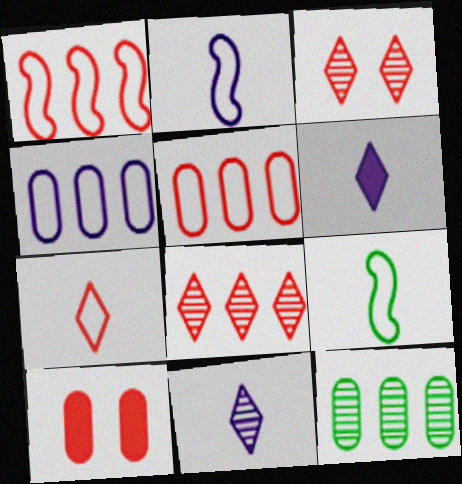[]